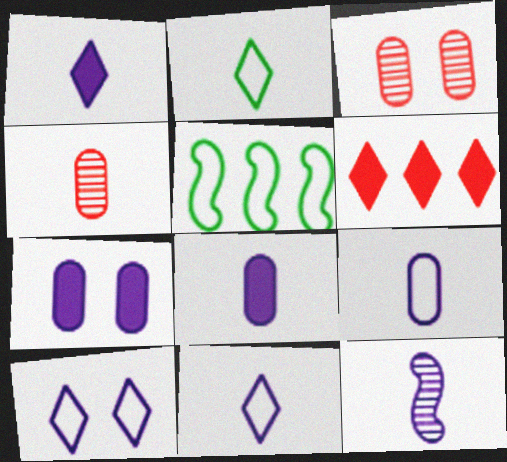[[1, 3, 5], 
[1, 9, 12], 
[8, 11, 12]]